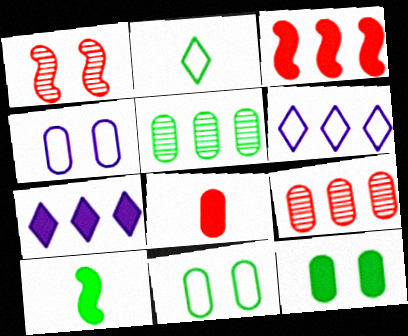[[3, 5, 6], 
[4, 5, 8]]